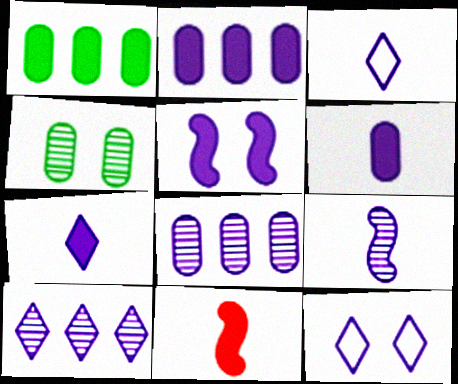[[2, 5, 7], 
[2, 9, 12], 
[3, 5, 8], 
[3, 6, 9], 
[7, 10, 12]]